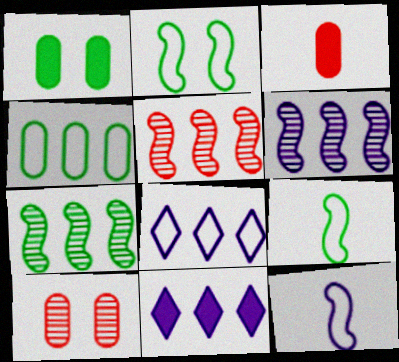[[4, 5, 11], 
[5, 6, 7], 
[9, 10, 11]]